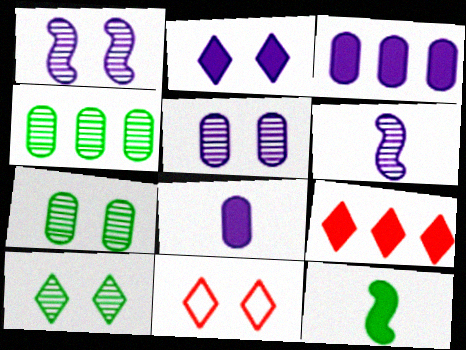[[2, 10, 11]]